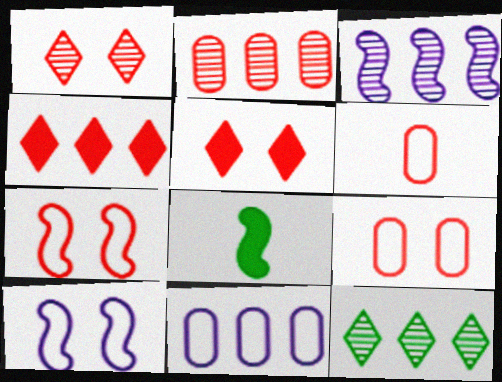[[1, 8, 11], 
[2, 3, 12], 
[3, 7, 8]]